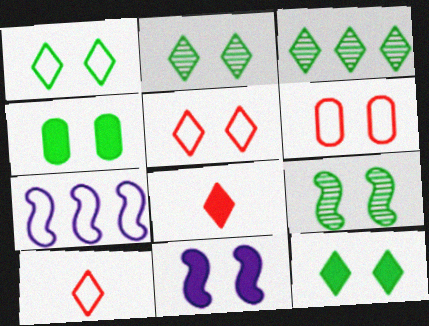[[1, 2, 12], 
[1, 4, 9], 
[2, 6, 11]]